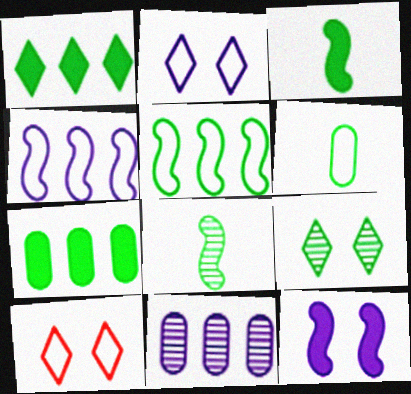[[3, 10, 11], 
[4, 6, 10]]